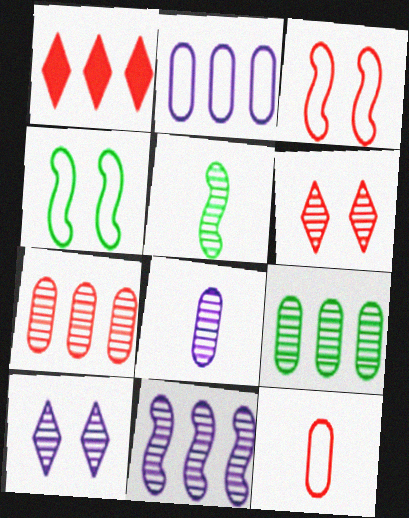[[1, 4, 8], 
[5, 7, 10], 
[8, 10, 11]]